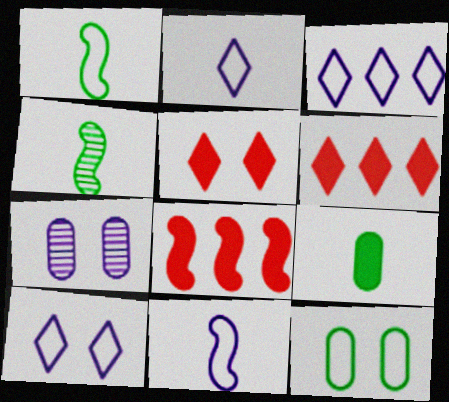[[1, 6, 7], 
[2, 3, 10]]